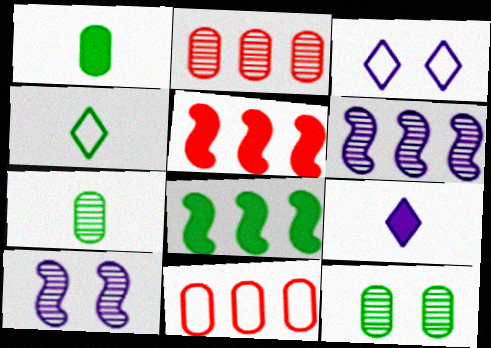[[3, 5, 7], 
[4, 8, 12]]